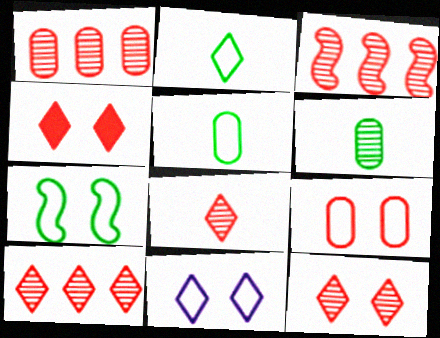[[1, 3, 10], 
[7, 9, 11], 
[8, 10, 12]]